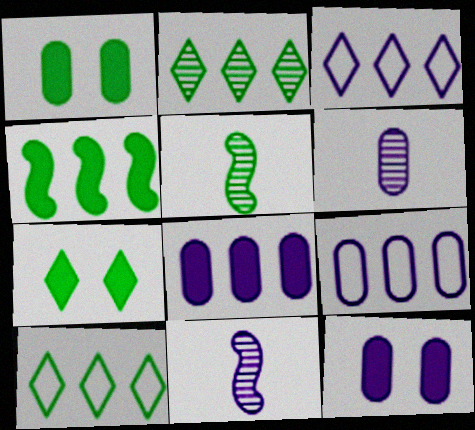[[1, 5, 10], 
[3, 11, 12], 
[6, 9, 12]]